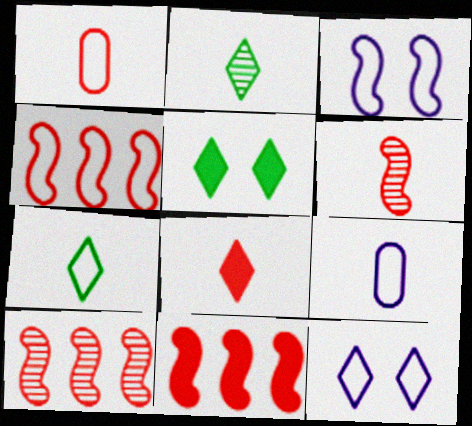[[1, 6, 8], 
[4, 10, 11], 
[5, 9, 10]]